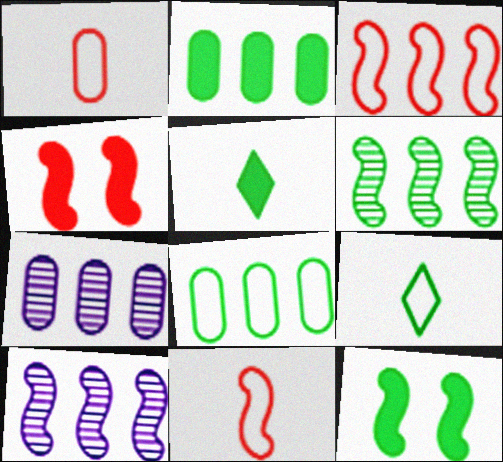[[2, 5, 12], 
[4, 7, 9], 
[10, 11, 12]]